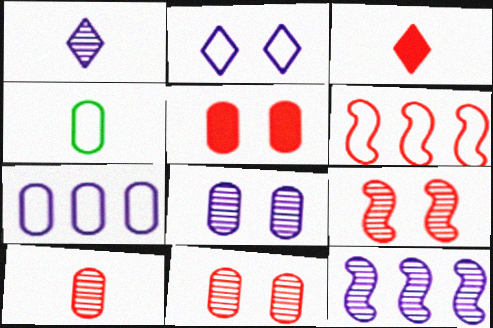[[1, 8, 12], 
[2, 4, 6], 
[3, 6, 11]]